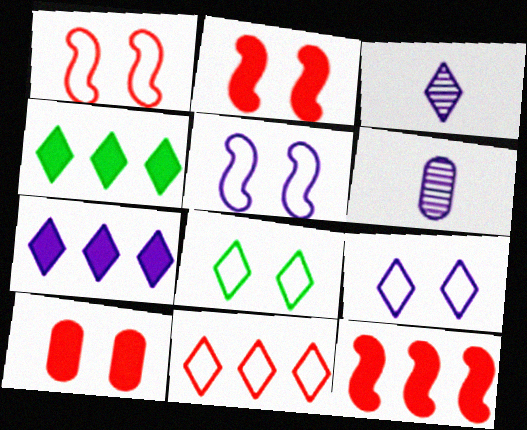[[1, 4, 6], 
[3, 7, 9], 
[5, 6, 7], 
[6, 8, 12]]